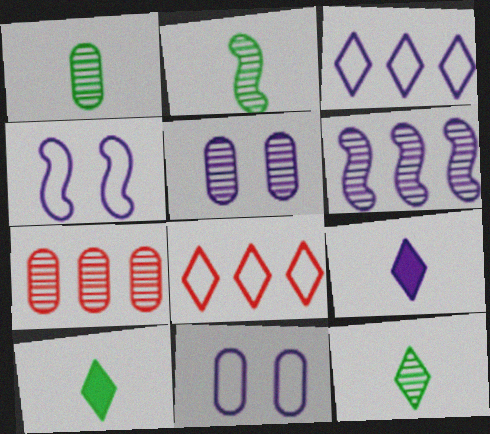[[1, 2, 12], 
[1, 5, 7], 
[4, 7, 10], 
[6, 9, 11]]